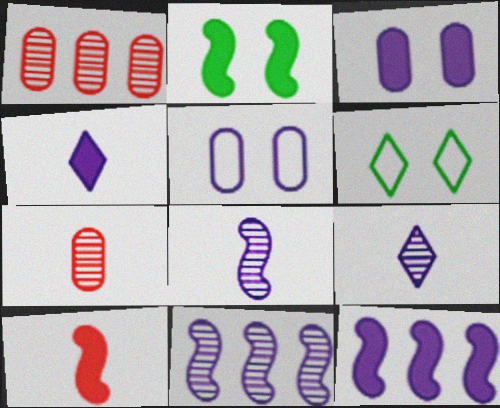[[2, 10, 12], 
[3, 4, 12], 
[4, 5, 11], 
[5, 9, 12], 
[6, 7, 12]]